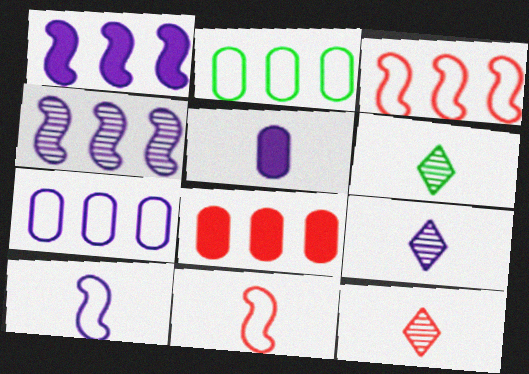[[5, 6, 11], 
[5, 9, 10], 
[6, 9, 12]]